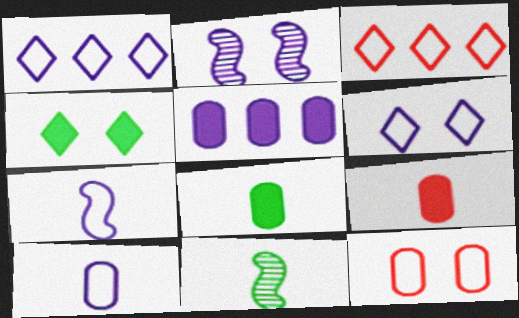[[2, 3, 8], 
[2, 4, 12]]